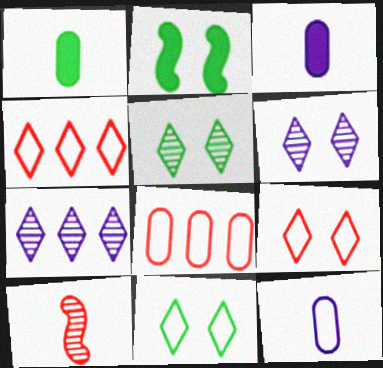[]